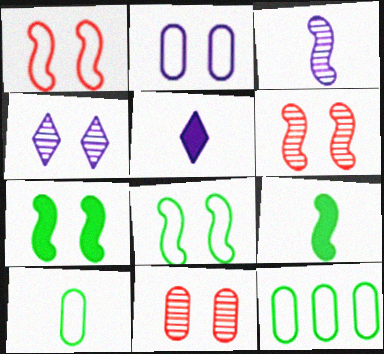[[5, 6, 12]]